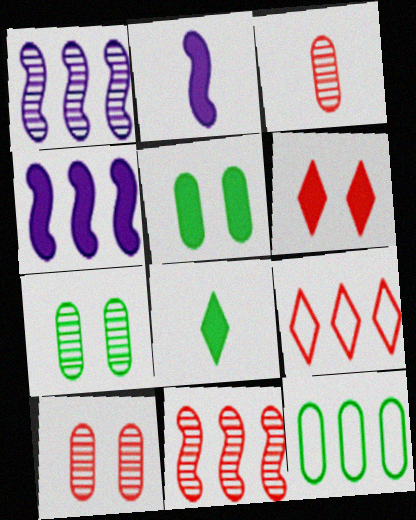[[2, 7, 9]]